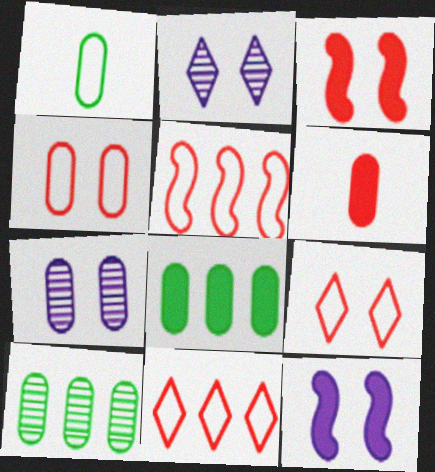[]